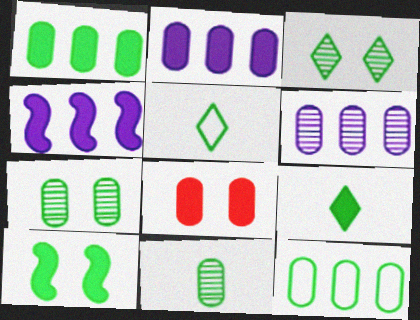[[1, 9, 10], 
[4, 8, 9]]